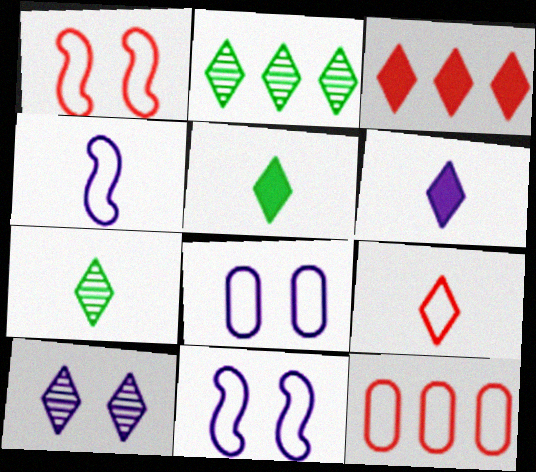[[1, 9, 12], 
[6, 7, 9]]